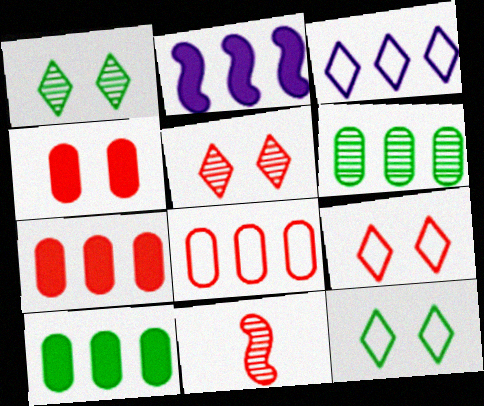[[7, 9, 11]]